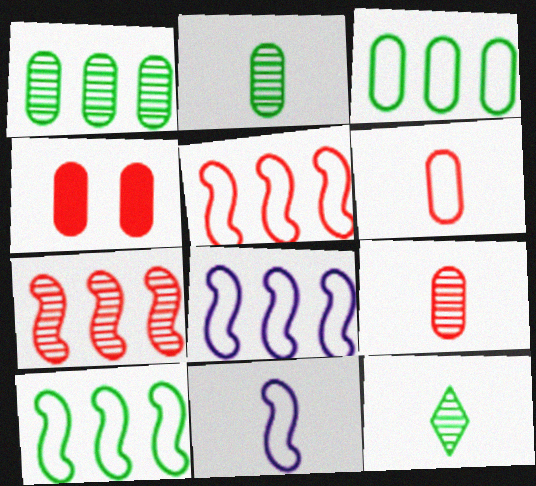[[4, 8, 12], 
[5, 8, 10]]